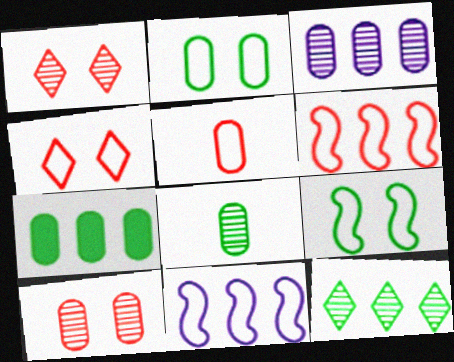[[2, 7, 8], 
[3, 8, 10], 
[4, 5, 6]]